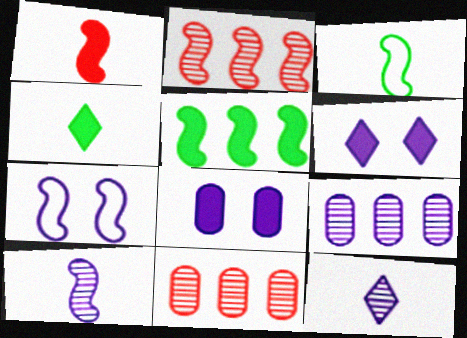[[1, 3, 10], 
[3, 6, 11], 
[4, 7, 11]]